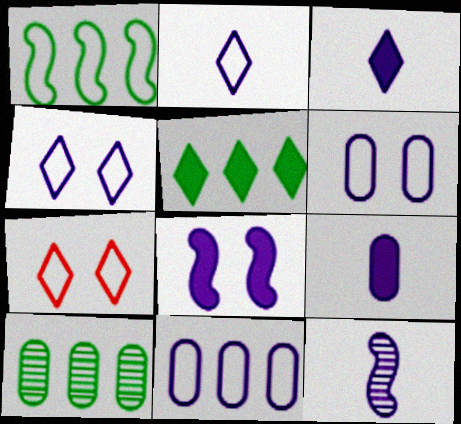[[1, 5, 10], 
[2, 9, 12]]